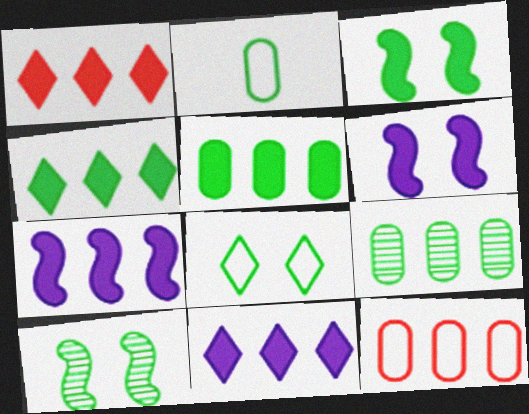[[1, 4, 11], 
[1, 5, 7], 
[2, 4, 10]]